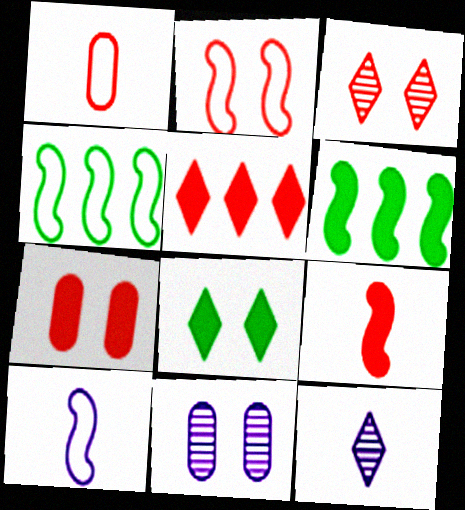[[2, 3, 7], 
[2, 4, 10], 
[2, 8, 11], 
[4, 7, 12], 
[5, 7, 9]]